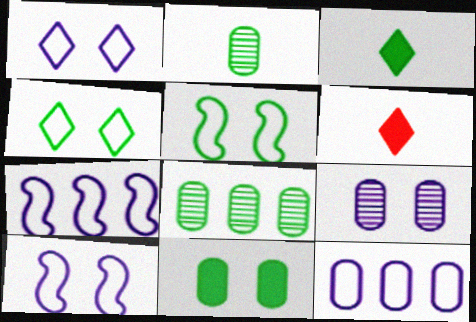[[3, 5, 8], 
[6, 8, 10]]